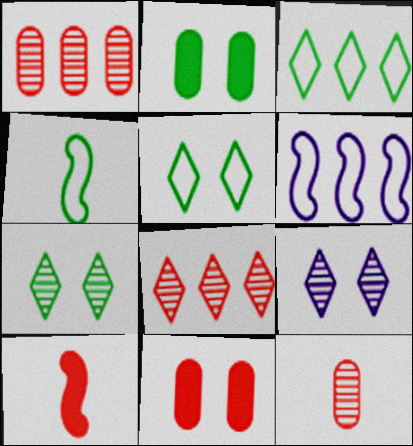[]